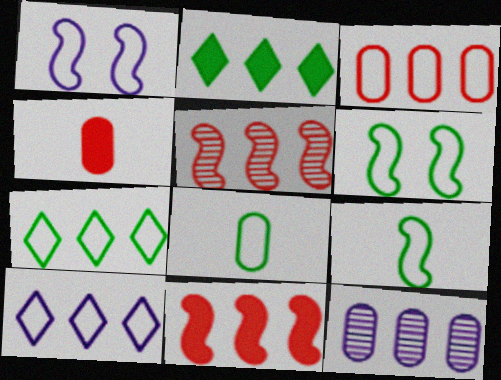[[6, 7, 8], 
[7, 11, 12]]